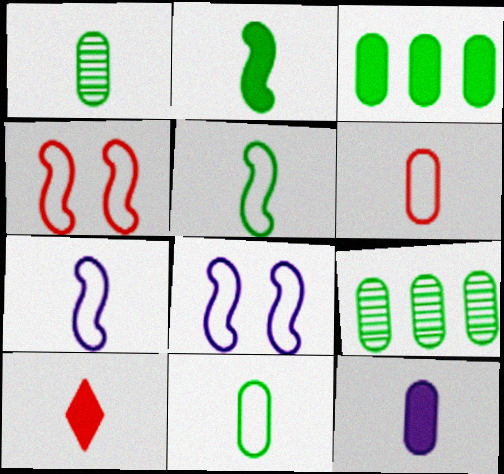[[1, 6, 12], 
[1, 7, 10], 
[2, 10, 12], 
[8, 9, 10]]